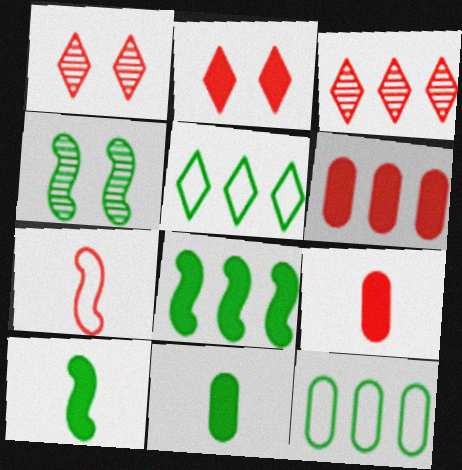[[1, 6, 7], 
[4, 5, 11]]